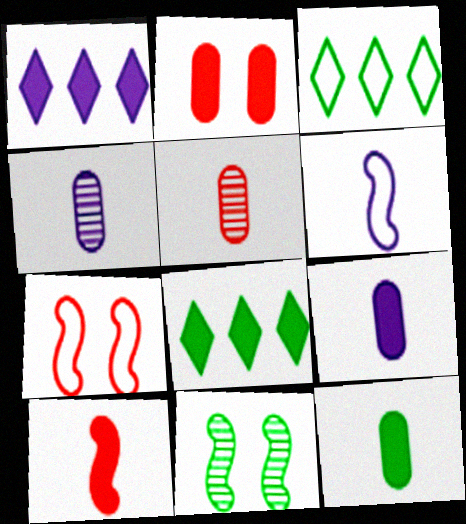[[3, 11, 12], 
[4, 7, 8]]